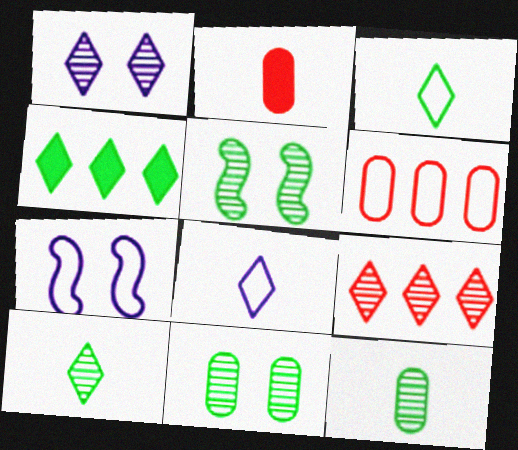[[1, 9, 10], 
[3, 6, 7]]